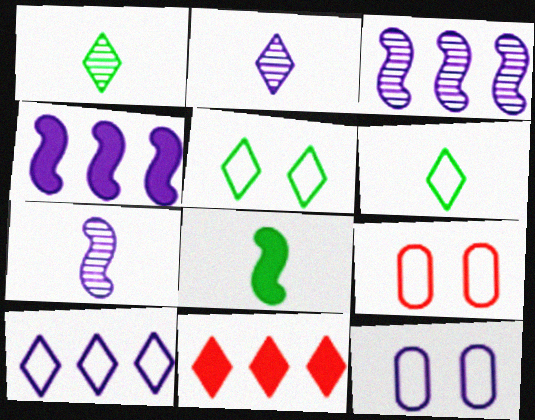[[1, 4, 9], 
[2, 4, 12], 
[2, 5, 11]]